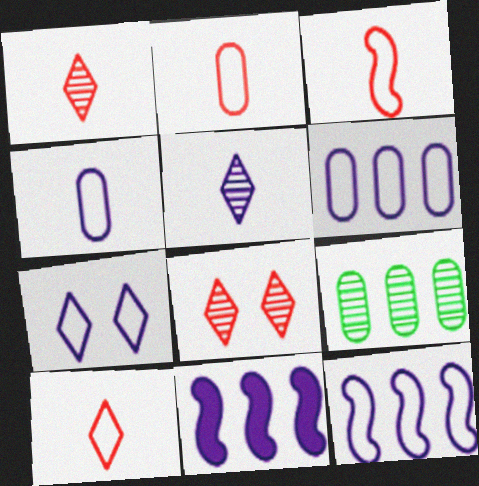[[2, 3, 10], 
[4, 7, 12]]